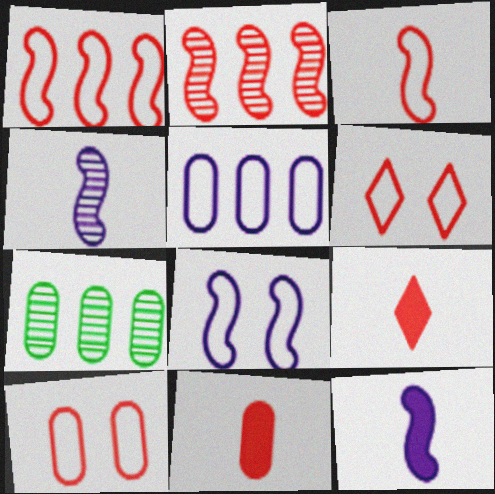[[2, 6, 11], 
[2, 9, 10], 
[6, 7, 12], 
[7, 8, 9]]